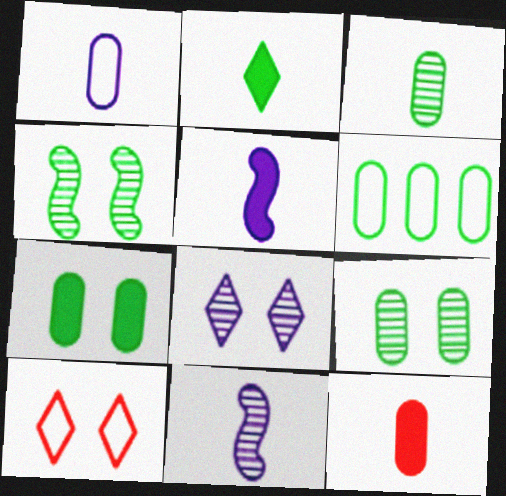[[1, 3, 12], 
[2, 4, 6], 
[2, 5, 12], 
[3, 6, 7]]